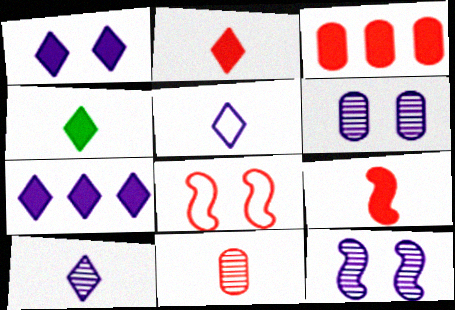[]